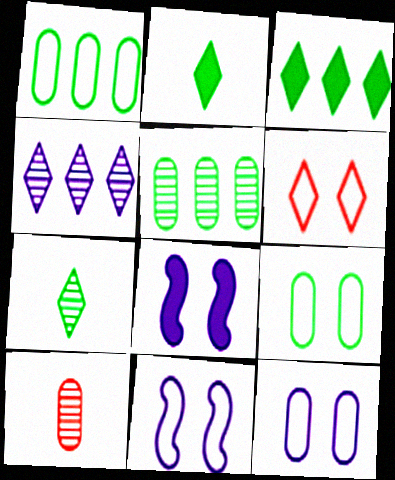[[2, 4, 6], 
[3, 10, 11], 
[6, 9, 11]]